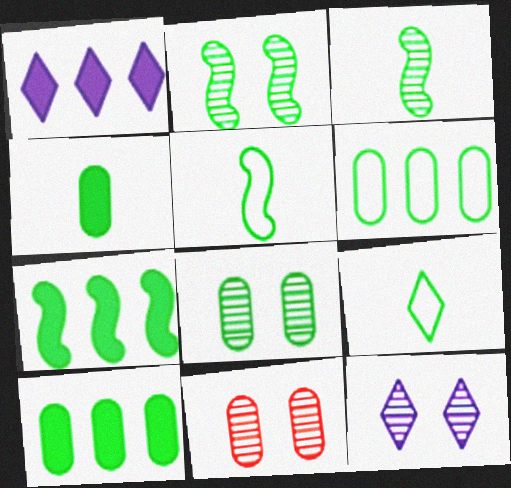[[1, 5, 11], 
[2, 5, 7], 
[2, 9, 10], 
[2, 11, 12], 
[3, 4, 9], 
[4, 6, 8], 
[7, 8, 9]]